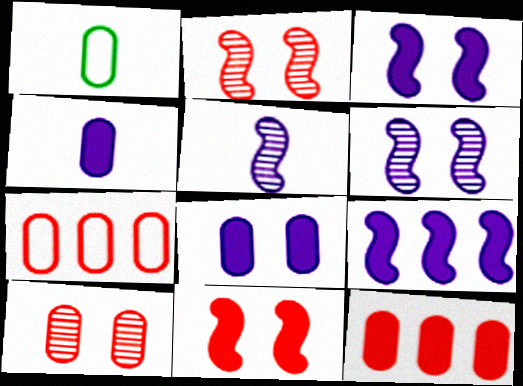[]